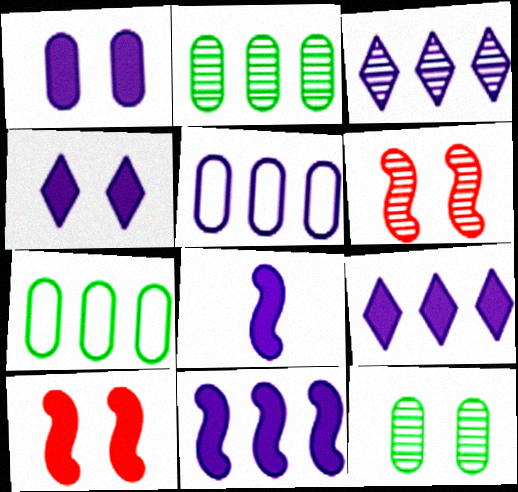[[1, 8, 9], 
[3, 5, 11]]